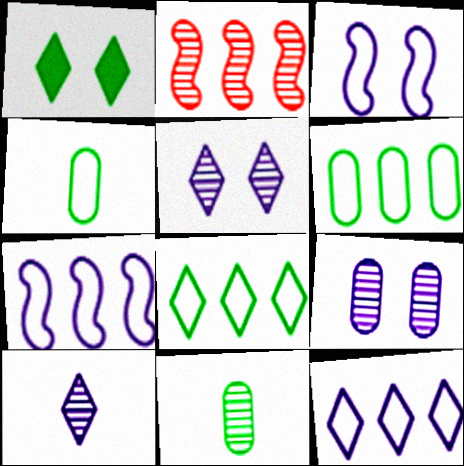[[2, 5, 11]]